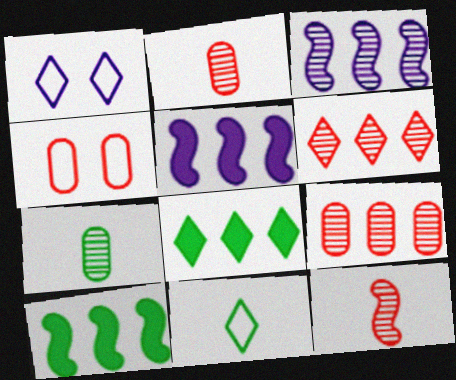[[1, 2, 10]]